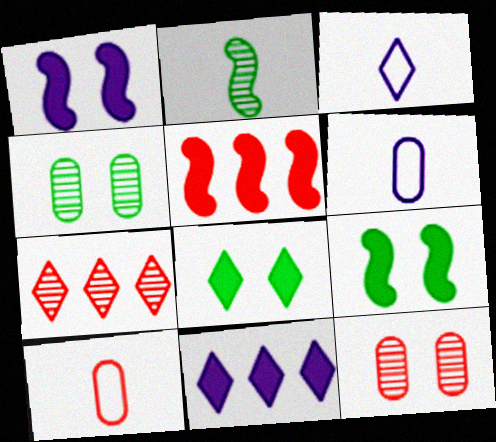[[3, 4, 5], 
[3, 7, 8], 
[6, 7, 9]]